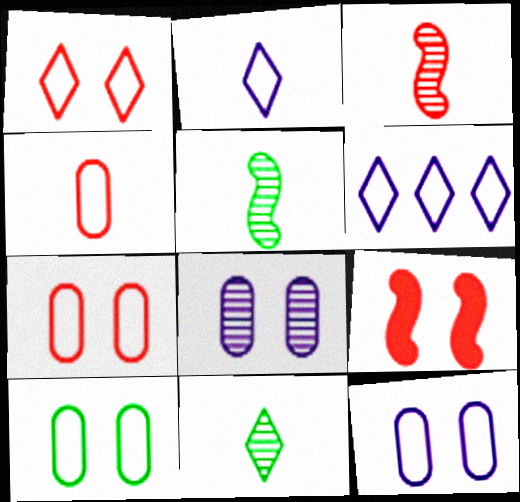[[7, 10, 12]]